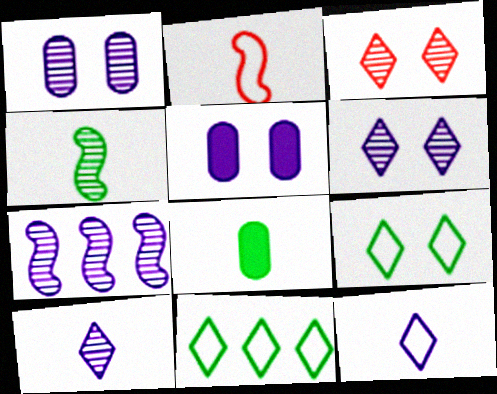[[1, 7, 10], 
[2, 8, 10], 
[5, 7, 12]]